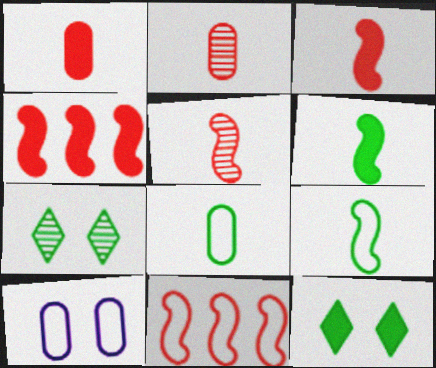[]